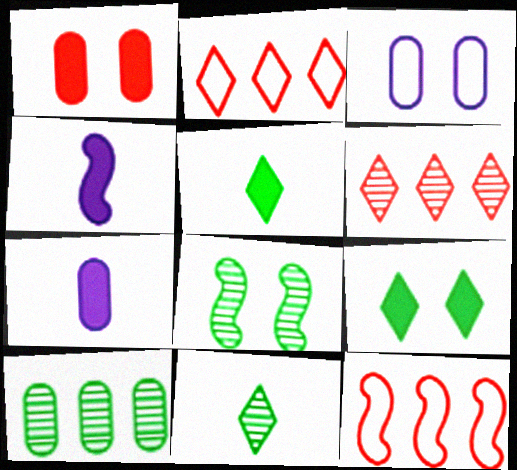[[2, 7, 8], 
[4, 8, 12], 
[8, 10, 11]]